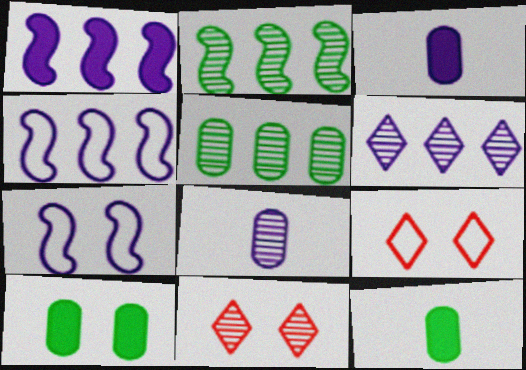[[2, 3, 9], 
[2, 8, 11], 
[3, 6, 7], 
[4, 11, 12], 
[7, 10, 11]]